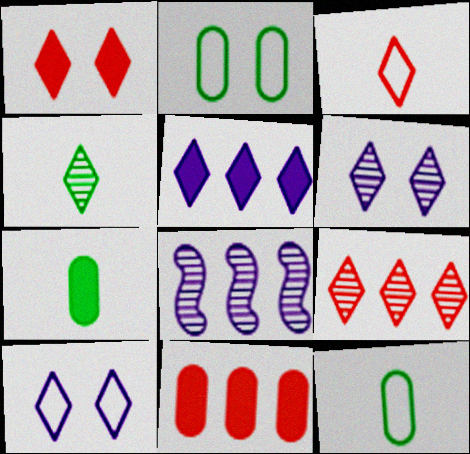[[1, 3, 9], 
[1, 8, 12], 
[4, 6, 9]]